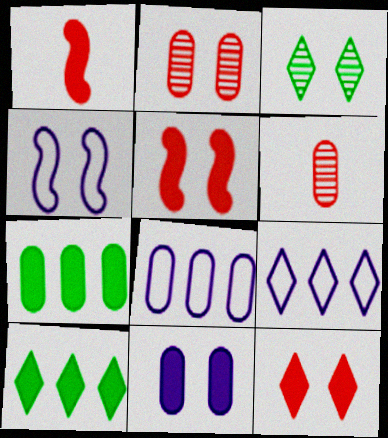[[1, 3, 8], 
[1, 10, 11], 
[4, 6, 10]]